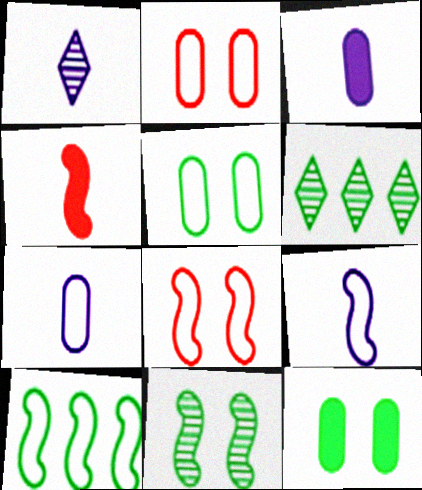[[1, 3, 9], 
[3, 6, 8], 
[8, 9, 10]]